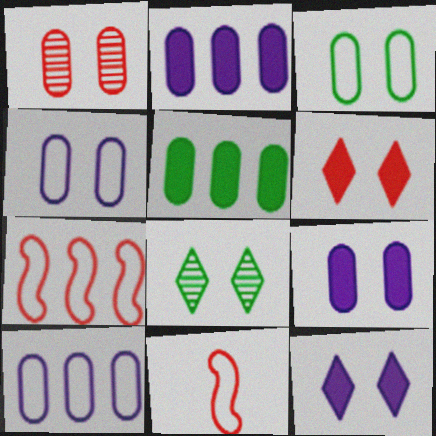[[1, 3, 9], 
[2, 8, 11]]